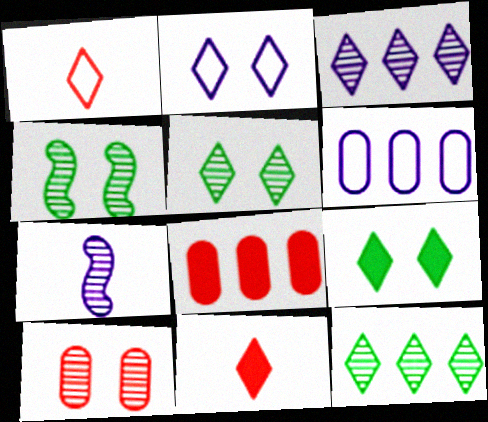[[1, 3, 9], 
[2, 11, 12], 
[4, 6, 11], 
[7, 10, 12]]